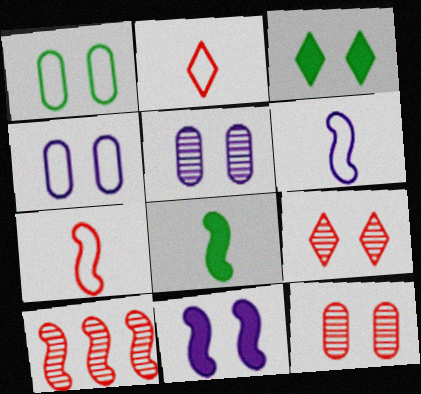[[1, 9, 11]]